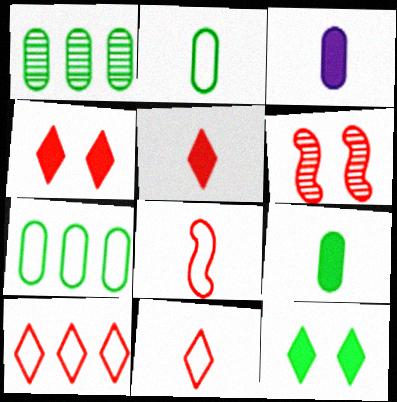[]